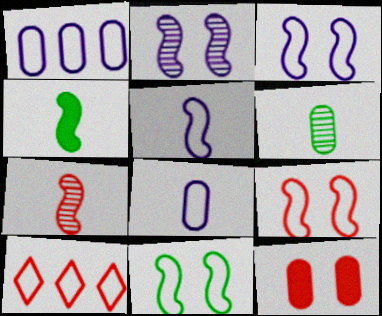[[1, 6, 12], 
[3, 9, 11], 
[4, 5, 7], 
[7, 10, 12], 
[8, 10, 11]]